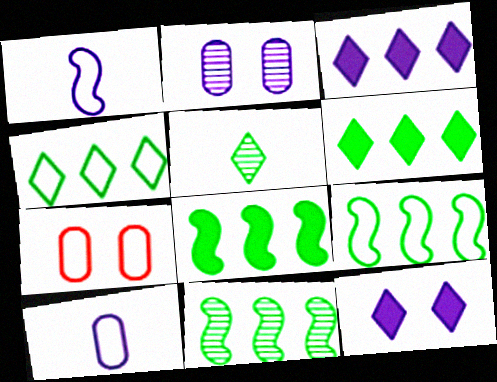[[1, 2, 3], 
[1, 4, 7], 
[8, 9, 11]]